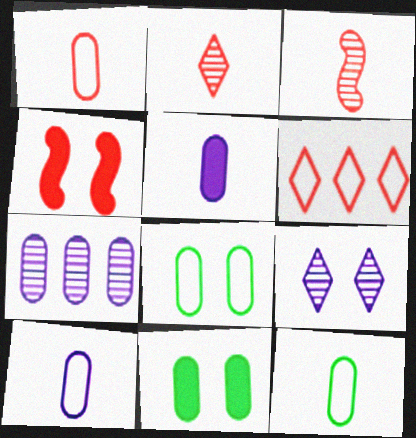[[1, 7, 11], 
[1, 10, 12], 
[4, 8, 9]]